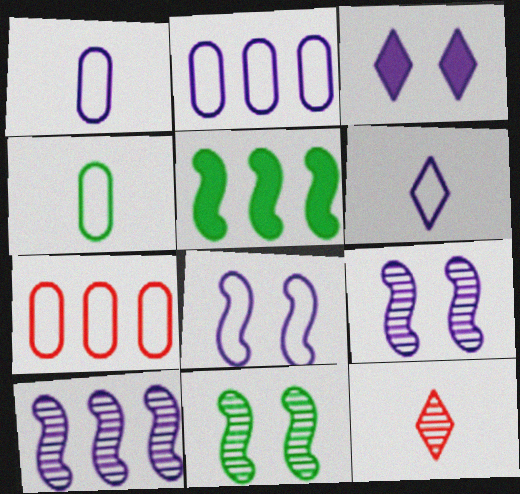[[1, 3, 10], 
[2, 6, 8]]